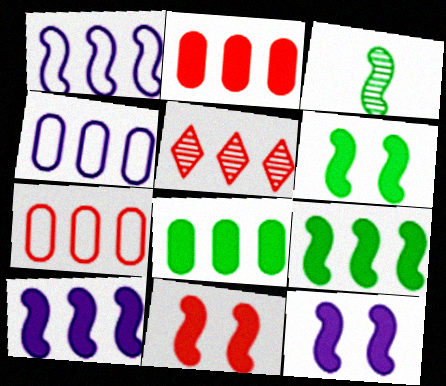[[1, 3, 11], 
[1, 5, 8], 
[4, 5, 9], 
[6, 11, 12]]